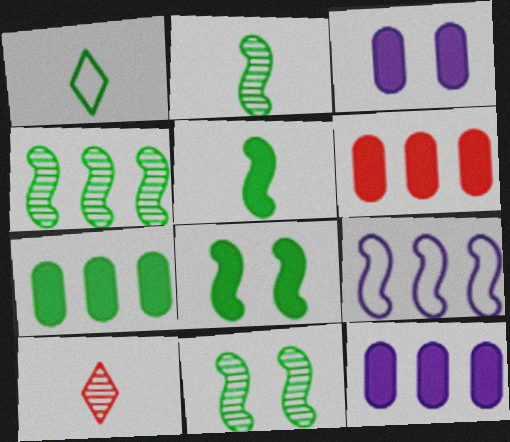[[1, 7, 11], 
[2, 4, 11], 
[6, 7, 12]]